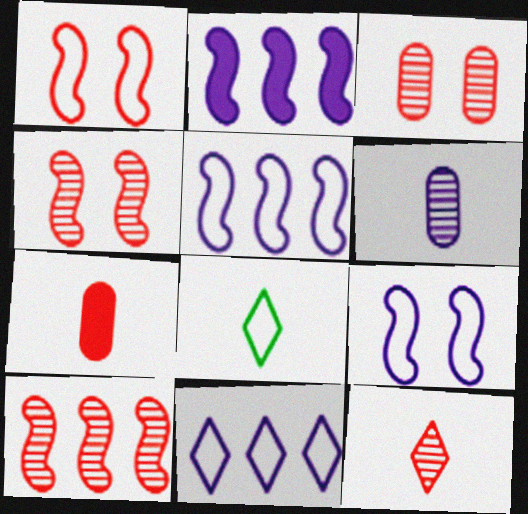[[2, 3, 8], 
[3, 10, 12]]